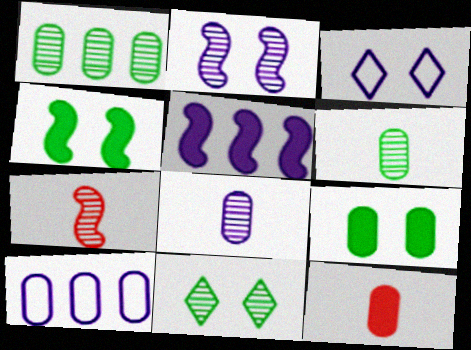[[3, 5, 8]]